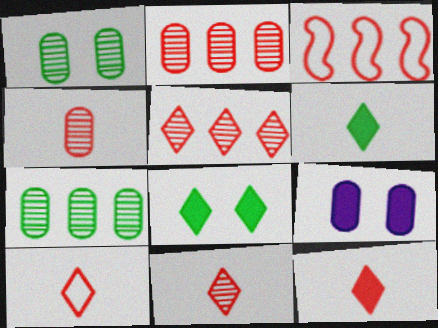[[10, 11, 12]]